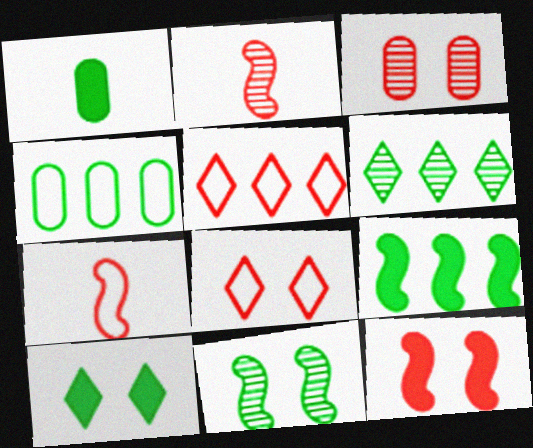[[1, 9, 10], 
[3, 8, 12], 
[4, 6, 9]]